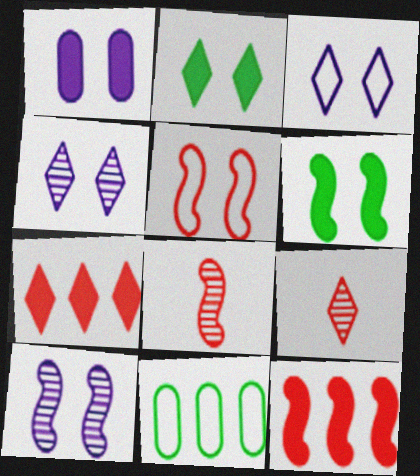[[1, 3, 10], 
[5, 6, 10], 
[5, 8, 12]]